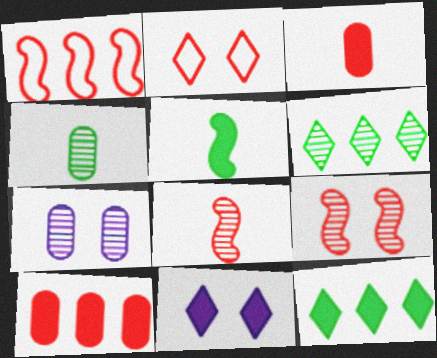[[1, 4, 11], 
[2, 8, 10], 
[5, 10, 11], 
[6, 7, 8]]